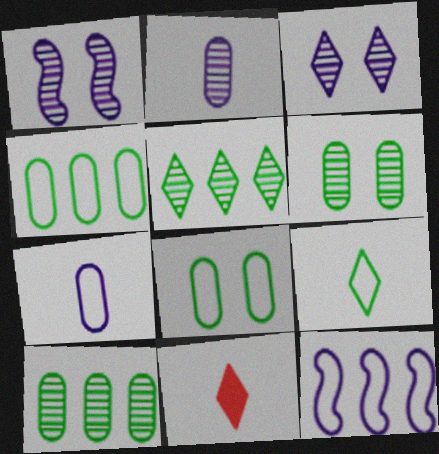[[1, 4, 11], 
[6, 11, 12]]